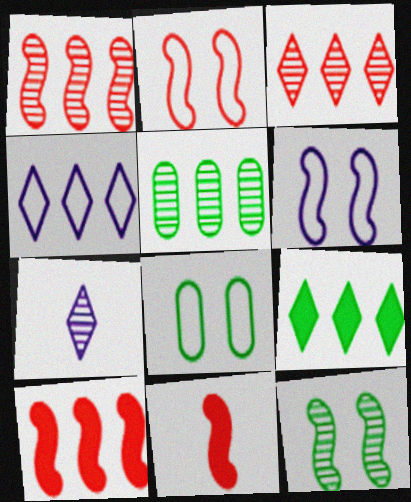[[1, 2, 11], 
[3, 4, 9], 
[4, 5, 10], 
[7, 8, 10]]